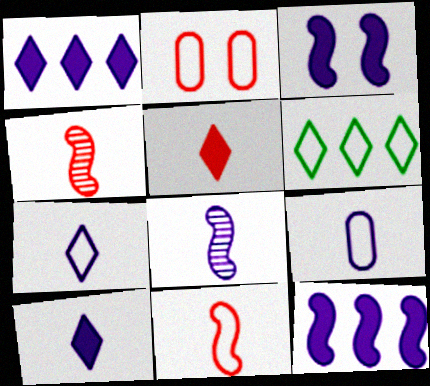[[8, 9, 10]]